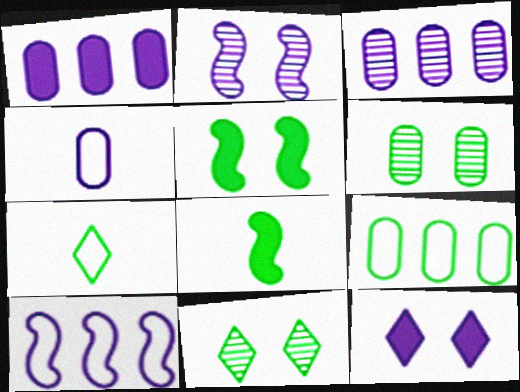[[8, 9, 11]]